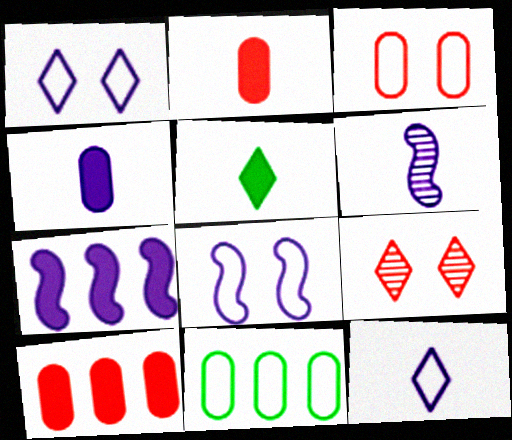[[4, 6, 12], 
[6, 7, 8]]